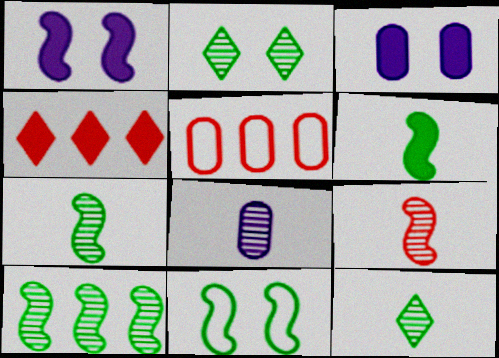[[1, 5, 12], 
[3, 4, 6], 
[4, 8, 11], 
[6, 10, 11], 
[8, 9, 12]]